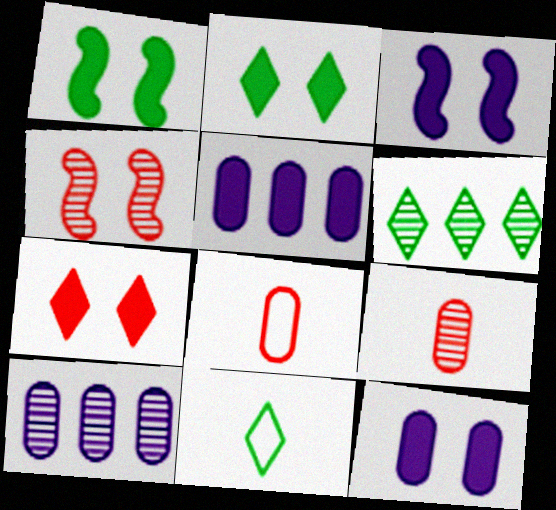[[1, 7, 12], 
[2, 6, 11], 
[3, 6, 8], 
[4, 5, 11]]